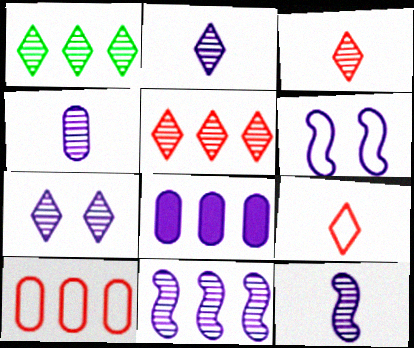[[1, 3, 7], 
[2, 4, 12], 
[2, 6, 8], 
[4, 7, 11]]